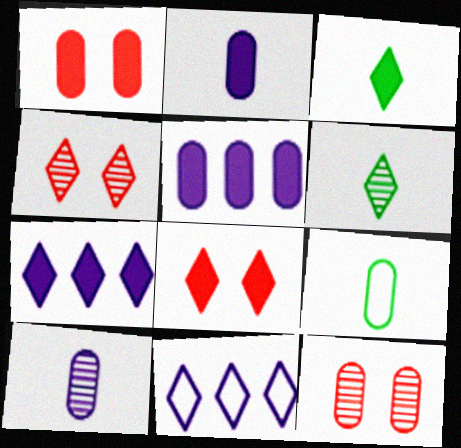[[3, 4, 11], 
[3, 7, 8], 
[5, 9, 12], 
[6, 8, 11]]